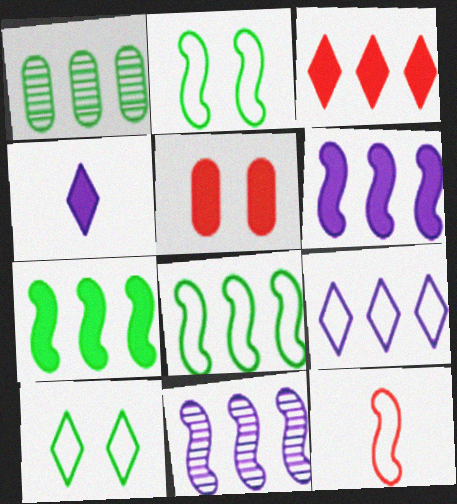[[4, 5, 7]]